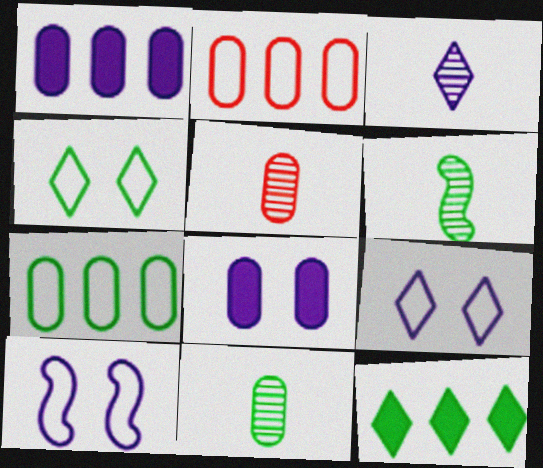[[1, 3, 10], 
[2, 8, 11], 
[3, 5, 6], 
[5, 7, 8], 
[5, 10, 12]]